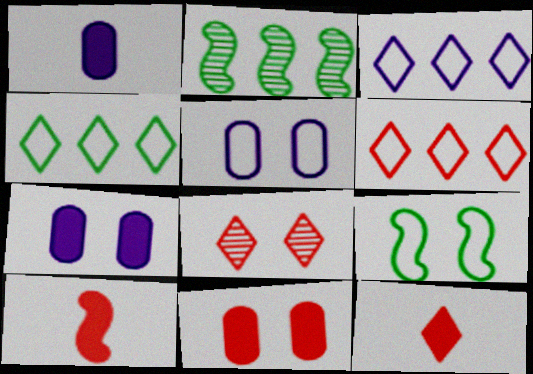[[2, 5, 12], 
[3, 4, 6], 
[6, 8, 12], 
[7, 8, 9]]